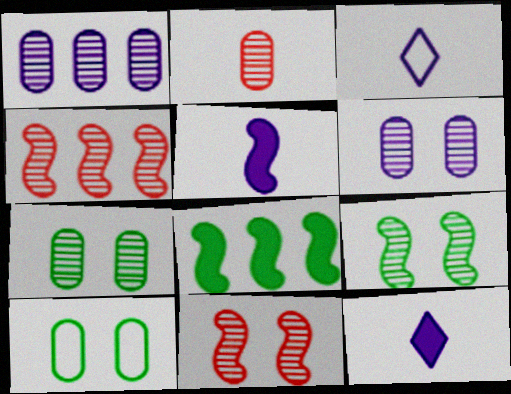[[1, 2, 7], 
[4, 10, 12]]